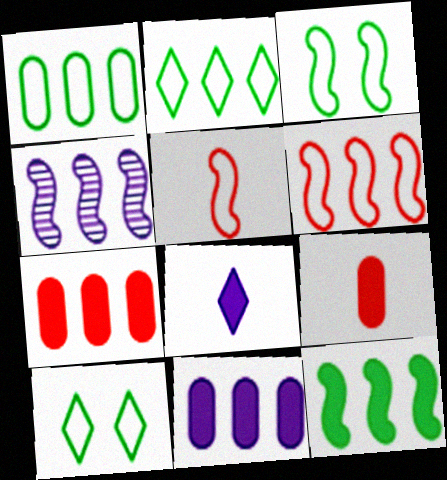[[2, 4, 7], 
[4, 6, 12], 
[4, 9, 10]]